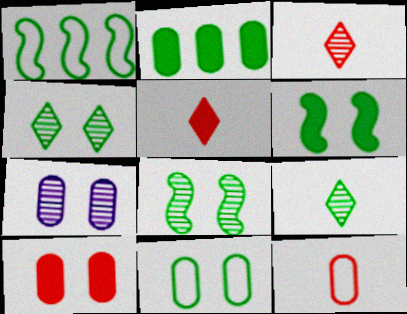[[1, 5, 7], 
[2, 7, 12], 
[4, 6, 11], 
[7, 10, 11]]